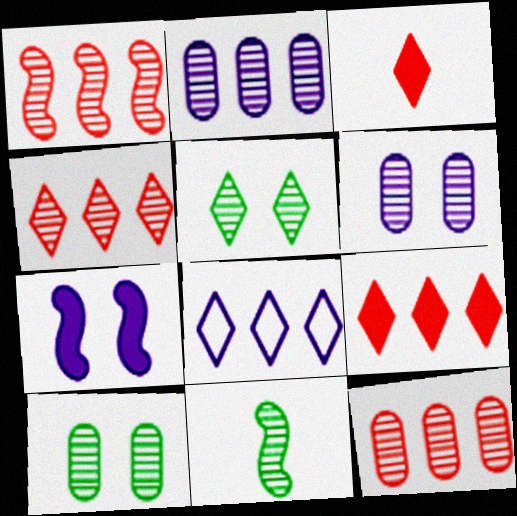[[1, 4, 12], 
[3, 5, 8], 
[4, 6, 11]]